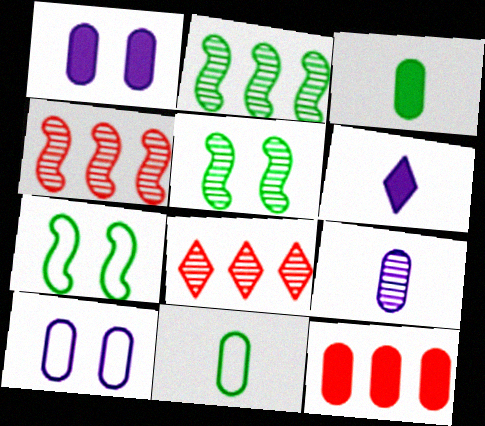[[1, 3, 12], 
[5, 8, 9]]